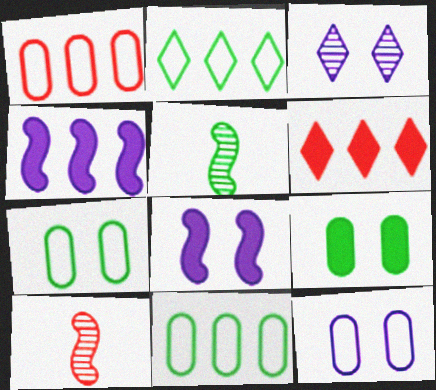[[2, 5, 9], 
[3, 8, 12], 
[5, 6, 12]]